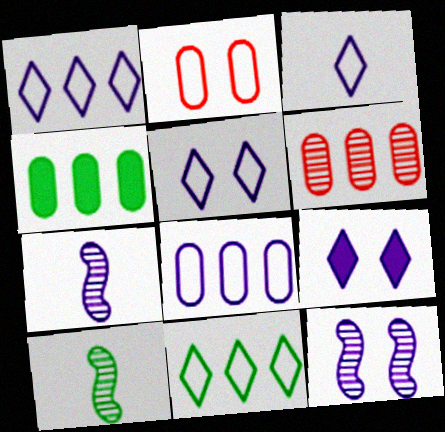[[1, 3, 5], 
[4, 6, 8], 
[7, 8, 9]]